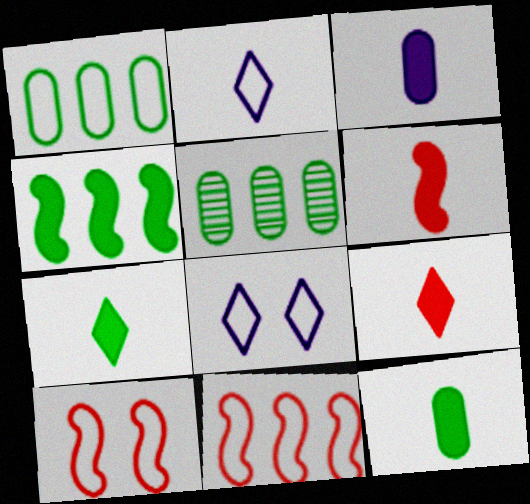[[1, 2, 10], 
[3, 6, 7], 
[5, 6, 8]]